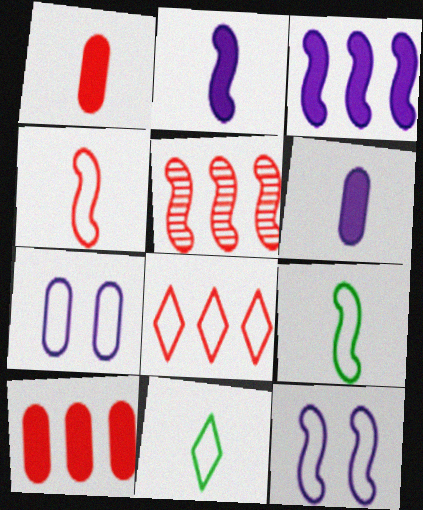[[5, 8, 10], 
[7, 8, 9]]